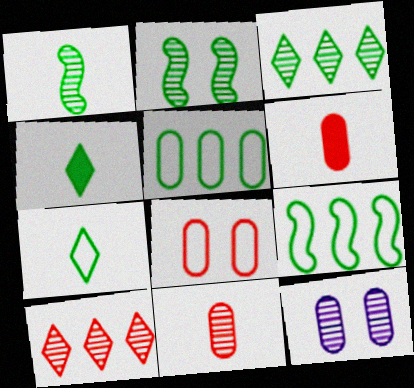[[1, 10, 12], 
[2, 4, 5], 
[5, 6, 12]]